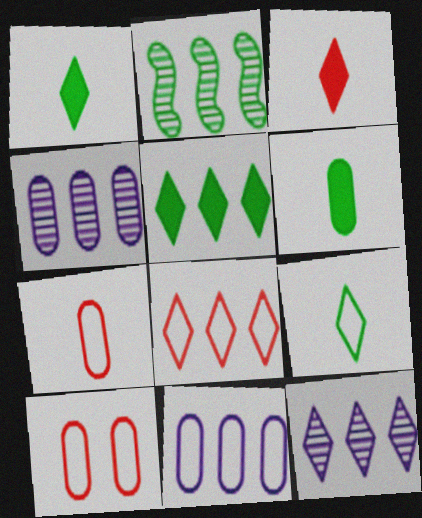[[4, 6, 10], 
[5, 8, 12]]